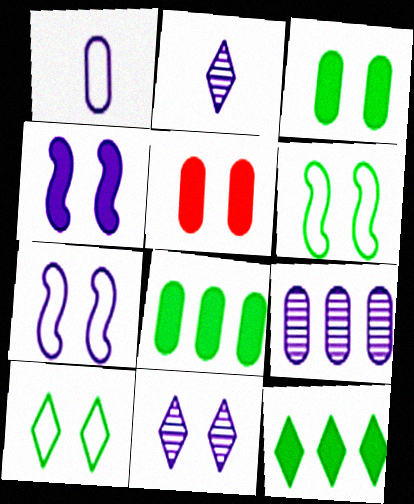[[5, 6, 11]]